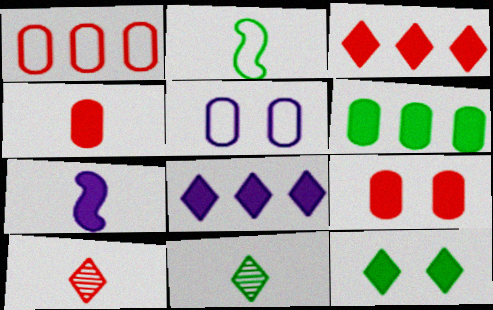[]